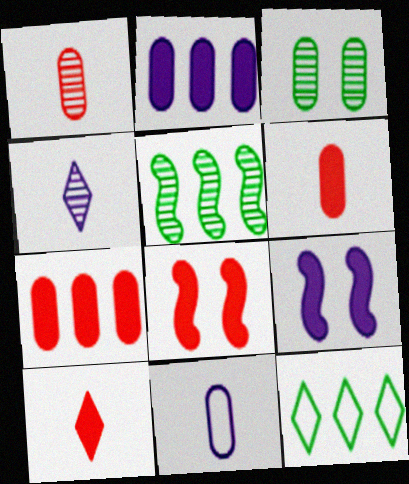[[1, 9, 12], 
[3, 7, 11], 
[7, 8, 10]]